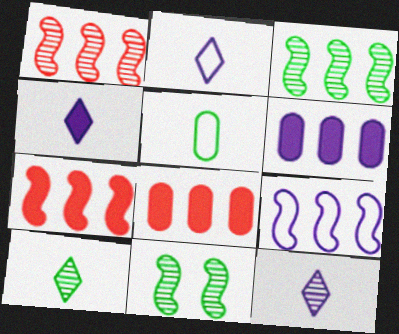[[2, 4, 12], 
[2, 8, 11], 
[3, 7, 9]]